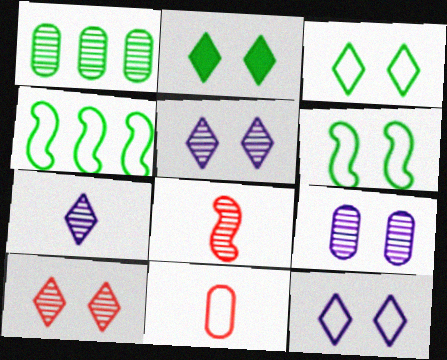[[1, 5, 8], 
[2, 10, 12], 
[4, 11, 12]]